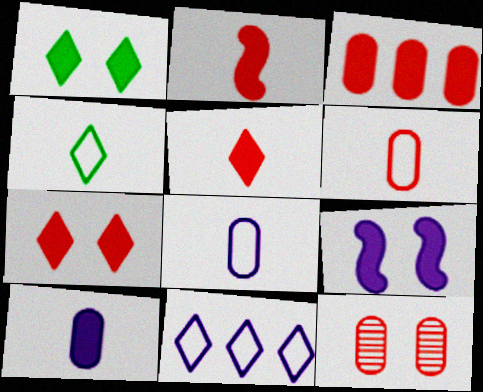[[2, 3, 7], 
[3, 6, 12]]